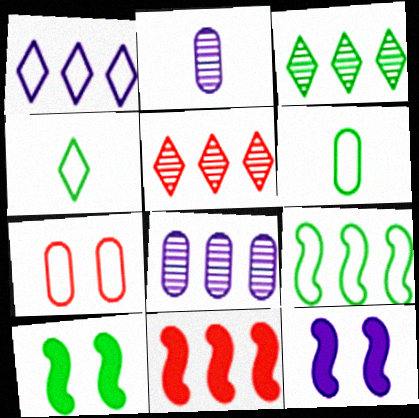[[1, 2, 12], 
[3, 6, 10], 
[5, 6, 12]]